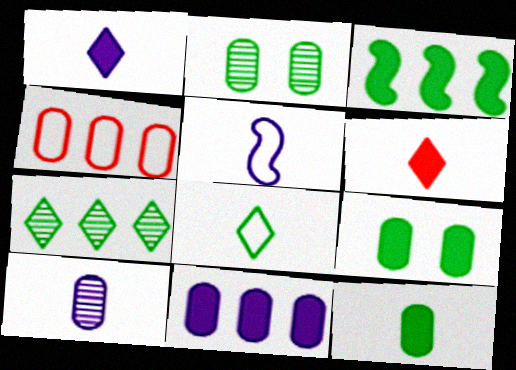[[1, 5, 10], 
[2, 3, 8], 
[4, 9, 10]]